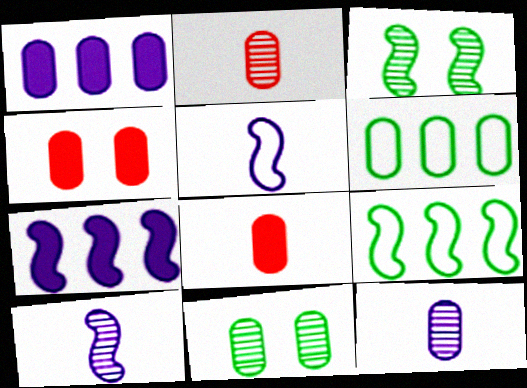[[4, 6, 12]]